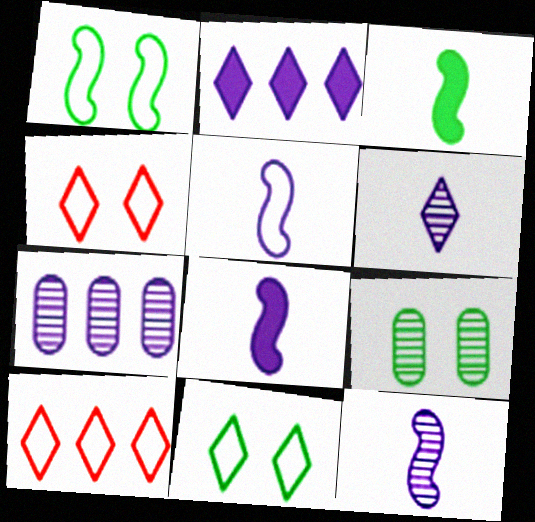[[3, 4, 7], 
[5, 8, 12], 
[8, 9, 10]]